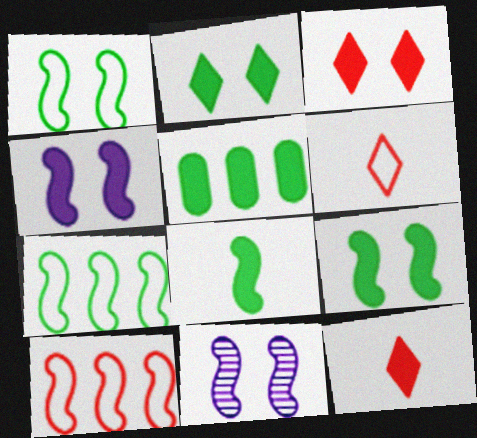[[2, 5, 8], 
[4, 5, 12], 
[5, 6, 11], 
[8, 10, 11]]